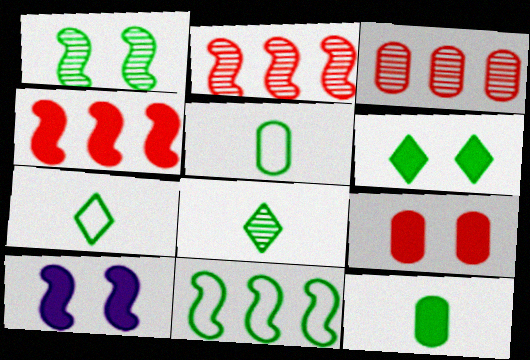[[3, 7, 10], 
[6, 9, 10]]